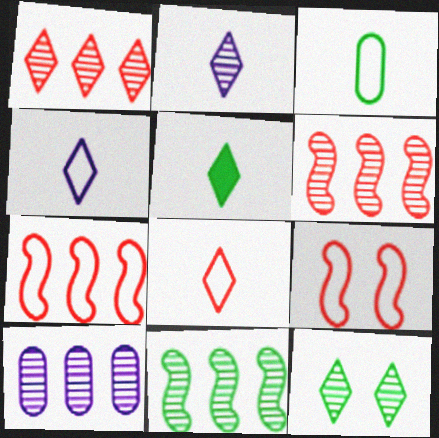[[1, 2, 12], 
[1, 10, 11], 
[2, 5, 8], 
[5, 9, 10]]